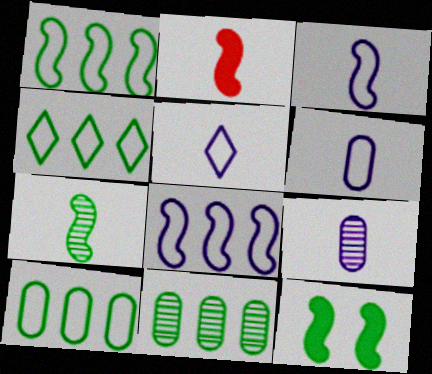[[1, 4, 10], 
[1, 7, 12], 
[2, 3, 7], 
[3, 5, 6]]